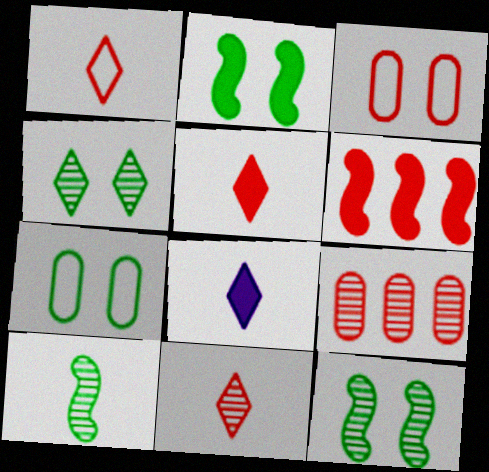[[1, 5, 11], 
[2, 4, 7], 
[3, 6, 11]]